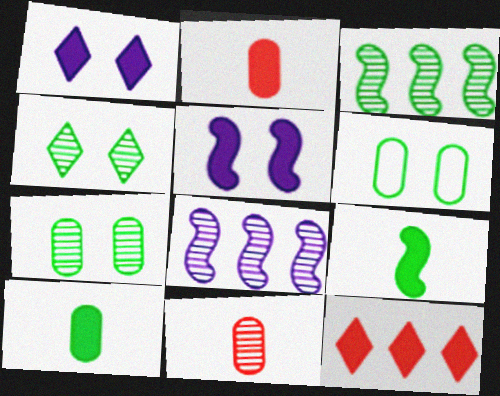[[4, 8, 11], 
[5, 10, 12]]